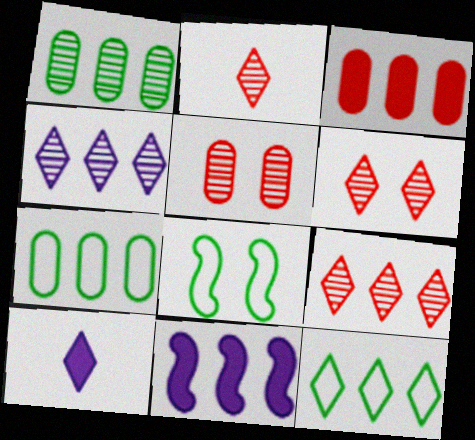[[2, 6, 9], 
[6, 10, 12], 
[7, 9, 11]]